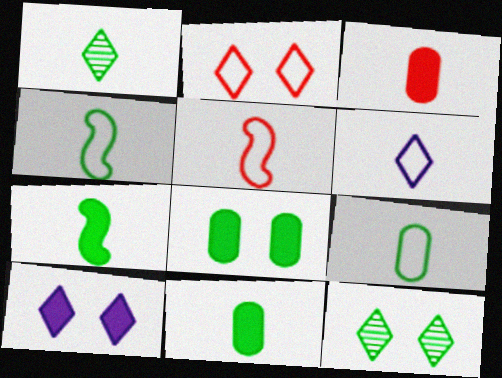[[1, 4, 11], 
[1, 7, 9], 
[2, 10, 12], 
[5, 6, 9]]